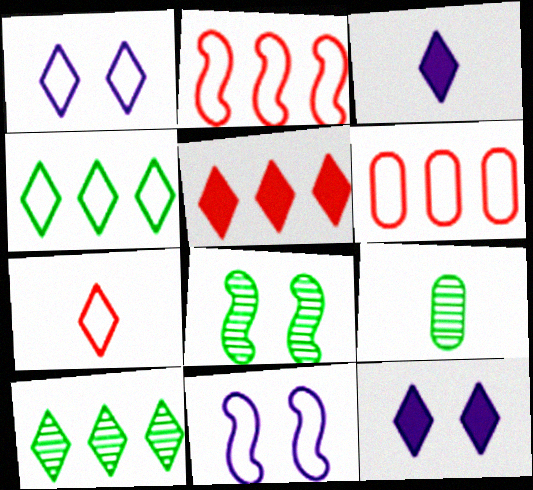[[1, 4, 7], 
[2, 9, 12], 
[3, 6, 8], 
[5, 9, 11], 
[7, 10, 12], 
[8, 9, 10]]